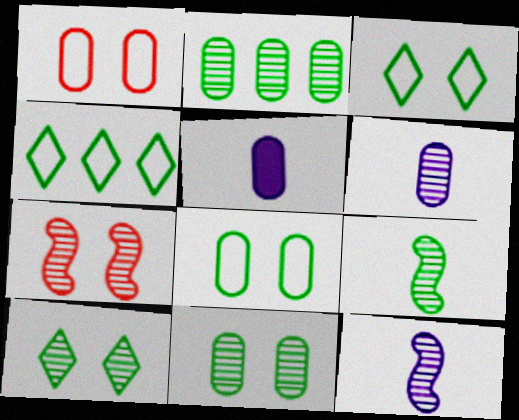[[1, 2, 5], 
[2, 9, 10], 
[4, 5, 7]]